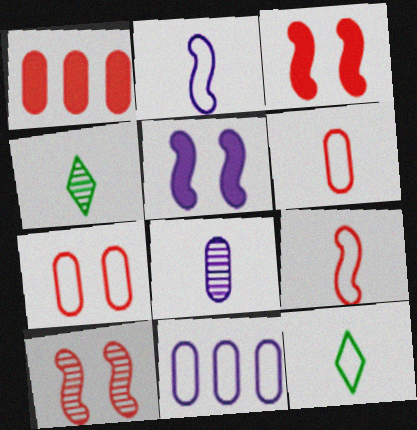[[2, 6, 12], 
[3, 4, 11]]